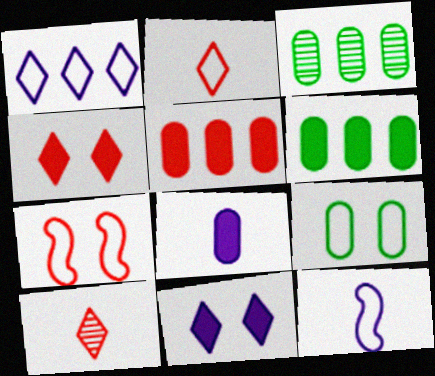[[3, 4, 12], 
[5, 7, 10]]